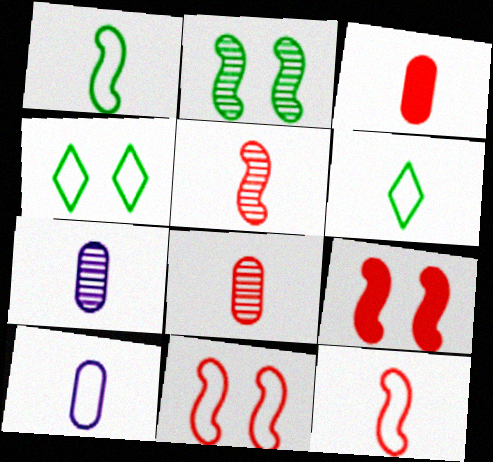[[6, 10, 12]]